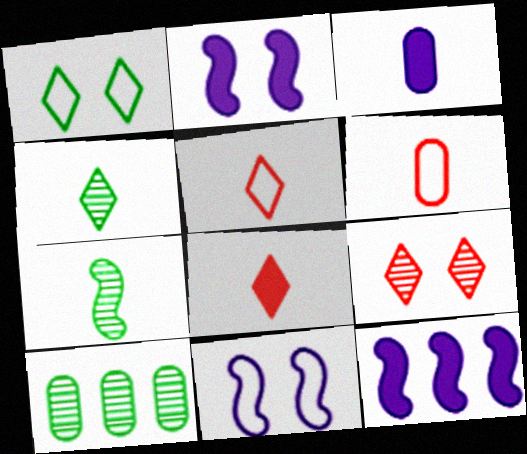[[2, 5, 10], 
[3, 5, 7], 
[8, 10, 11]]